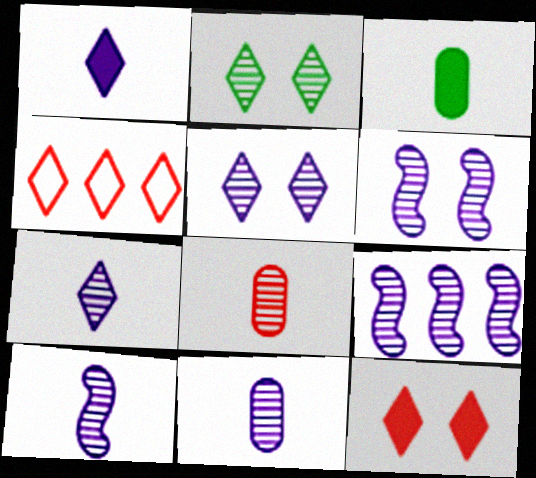[[1, 2, 4], 
[2, 8, 9], 
[3, 4, 6], 
[5, 9, 11], 
[6, 9, 10], 
[7, 10, 11]]